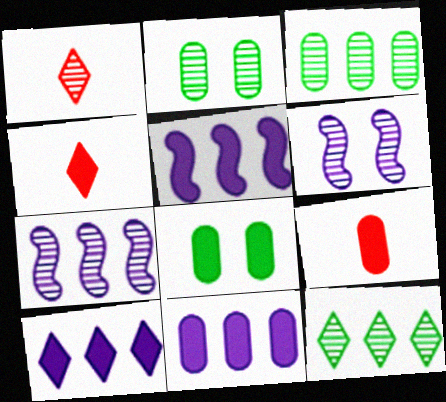[[1, 2, 7], 
[1, 3, 6], 
[4, 5, 8], 
[5, 10, 11], 
[8, 9, 11]]